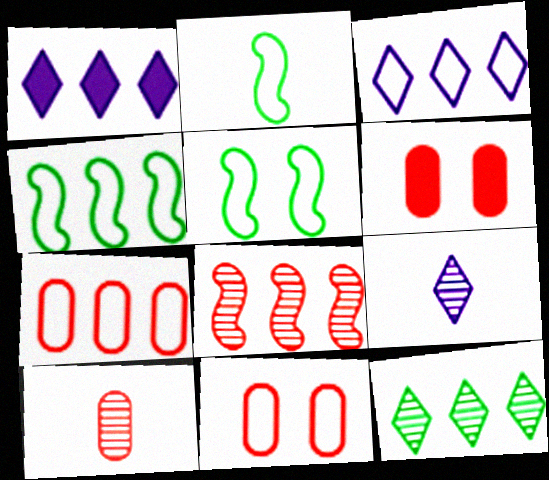[[1, 5, 10], 
[2, 3, 11], 
[2, 4, 5], 
[3, 4, 7], 
[4, 6, 9], 
[6, 7, 10]]